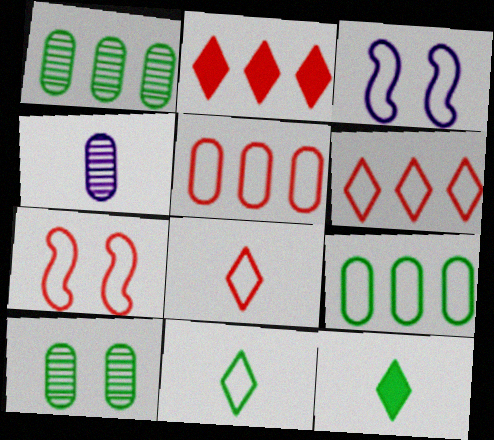[[3, 5, 11], 
[3, 8, 9], 
[5, 7, 8]]